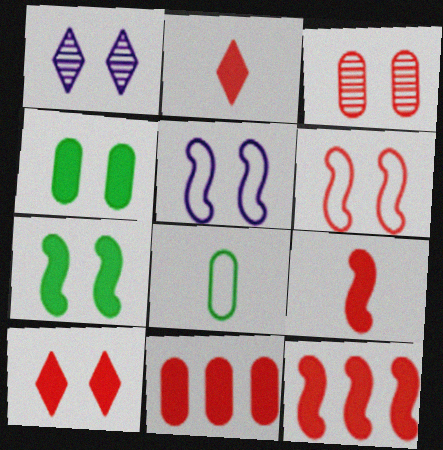[[1, 4, 6], 
[1, 8, 12], 
[3, 6, 10], 
[9, 10, 11]]